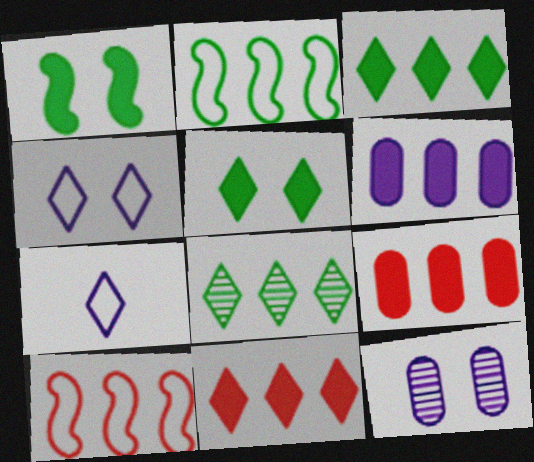[[6, 8, 10]]